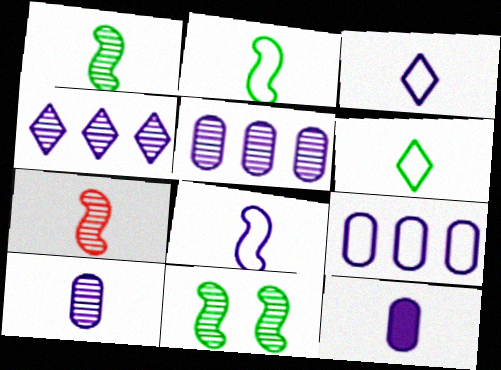[[6, 7, 12]]